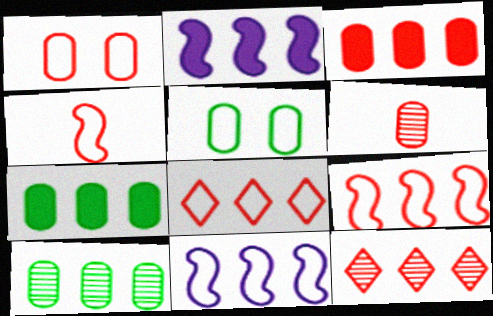[[1, 3, 6], 
[1, 4, 8], 
[2, 8, 10], 
[3, 9, 12], 
[7, 11, 12]]